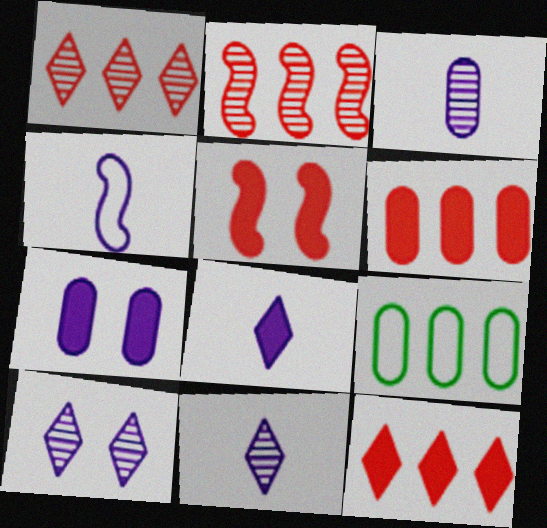[[3, 4, 8], 
[5, 9, 11]]